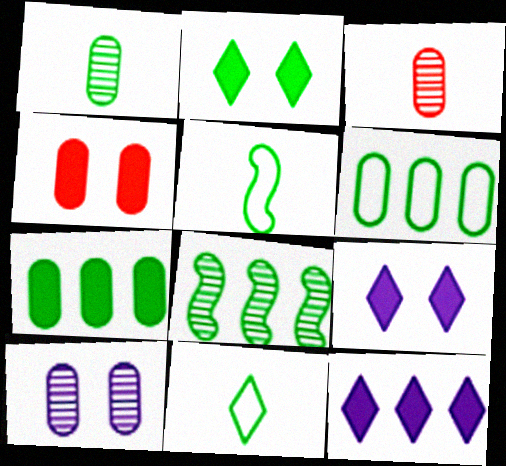[]